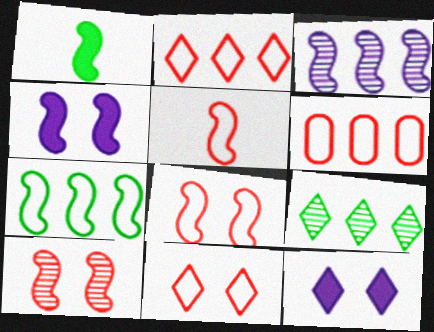[[1, 3, 8], 
[5, 6, 11]]